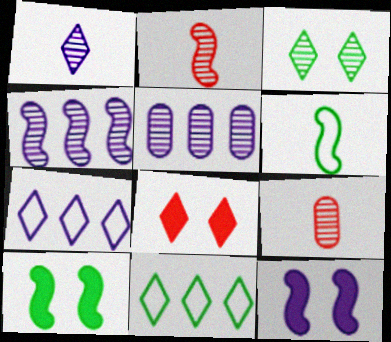[[1, 8, 11], 
[2, 3, 5], 
[3, 4, 9], 
[5, 6, 8], 
[7, 9, 10], 
[9, 11, 12]]